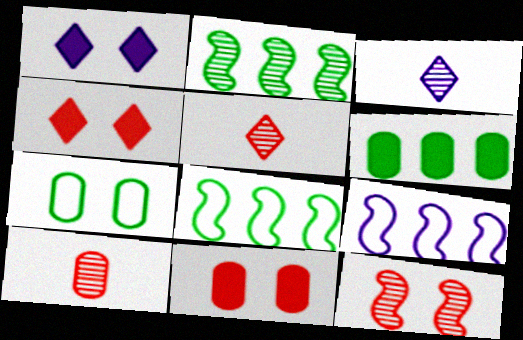[[1, 7, 12], 
[1, 8, 10], 
[3, 8, 11]]